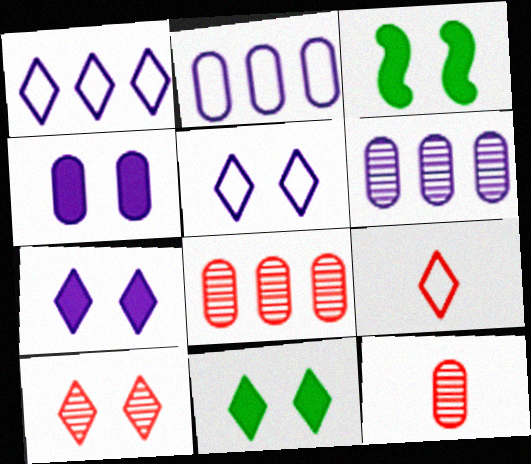[[1, 3, 12], 
[3, 6, 9], 
[5, 10, 11]]